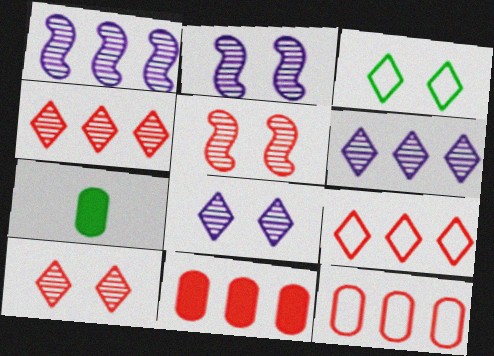[[2, 7, 9]]